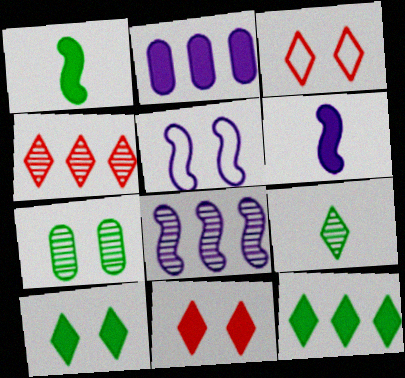[[1, 2, 11], 
[5, 6, 8], 
[5, 7, 11]]